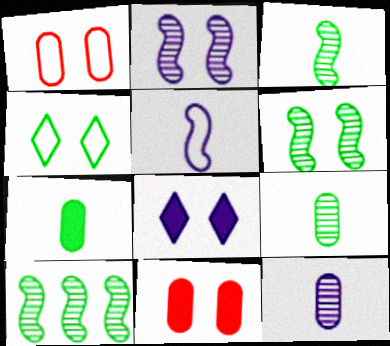[[1, 6, 8], 
[2, 4, 11], 
[3, 6, 10], 
[4, 7, 10]]